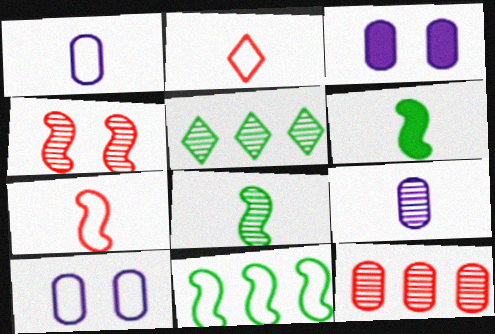[[2, 6, 9], 
[2, 10, 11], 
[3, 5, 7], 
[4, 5, 9]]